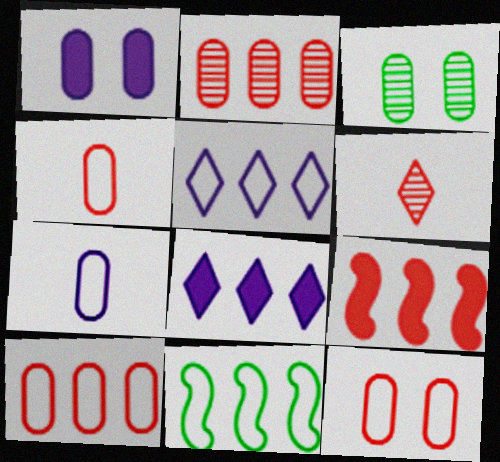[[1, 3, 12], 
[1, 6, 11], 
[2, 8, 11], 
[4, 10, 12], 
[5, 10, 11], 
[6, 9, 12]]